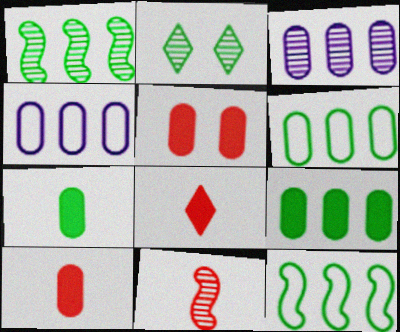[[2, 3, 11], 
[2, 7, 12]]